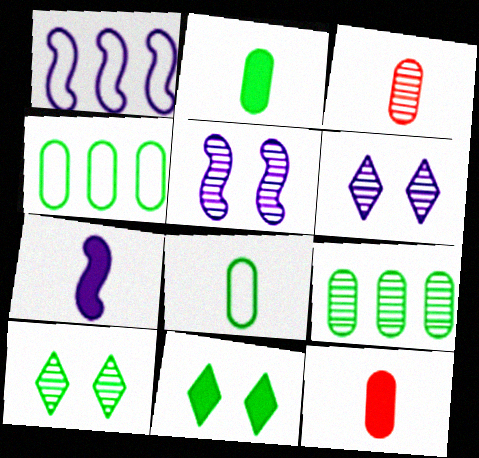[[1, 3, 11], 
[1, 5, 7], 
[1, 10, 12]]